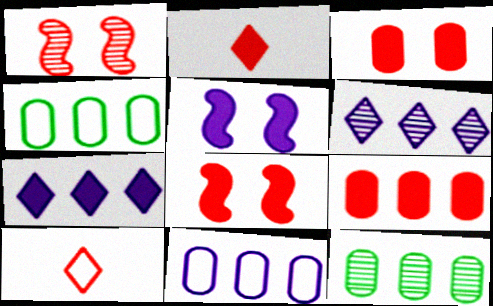[[1, 9, 10], 
[2, 8, 9], 
[5, 10, 12], 
[9, 11, 12]]